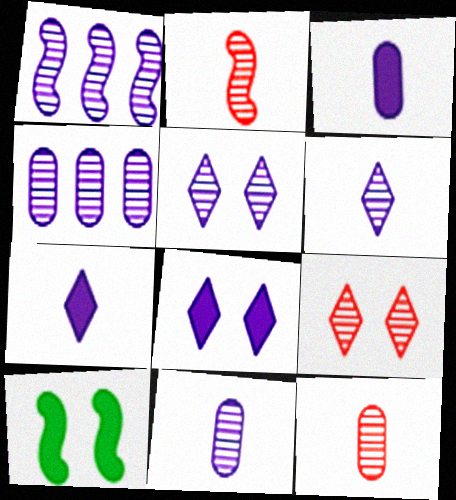[[1, 5, 11]]